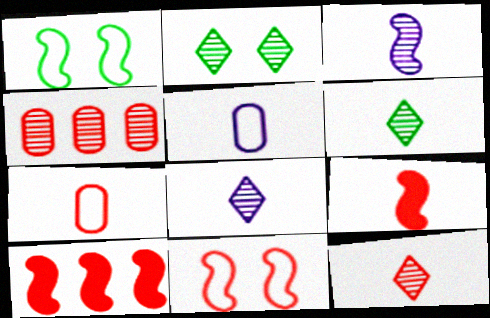[[1, 3, 10], 
[2, 3, 4], 
[2, 5, 10], 
[5, 6, 9], 
[6, 8, 12], 
[7, 9, 12]]